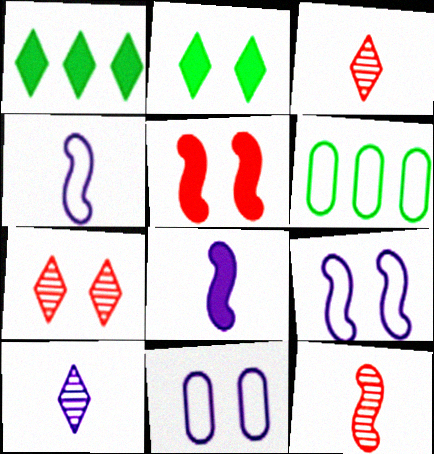[[1, 11, 12], 
[5, 6, 10], 
[6, 7, 8]]